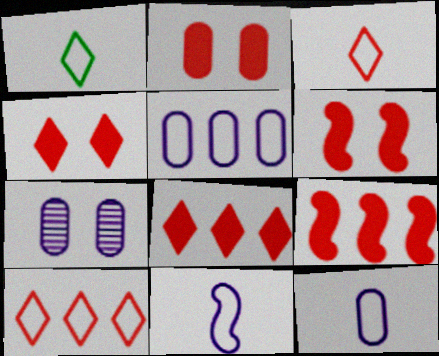[[1, 7, 9], 
[2, 4, 6]]